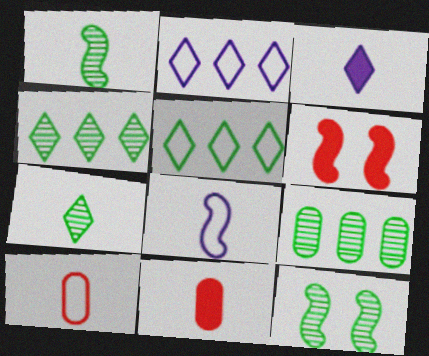[[1, 3, 10], 
[2, 11, 12], 
[7, 8, 11], 
[7, 9, 12]]